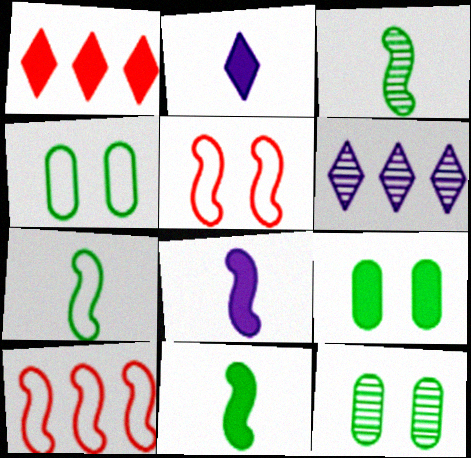[[1, 8, 9], 
[2, 10, 12], 
[3, 7, 11], 
[4, 9, 12]]